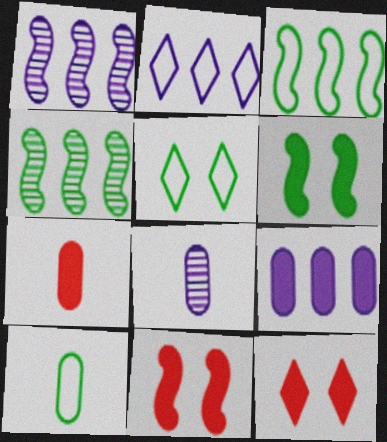[[1, 2, 9], 
[1, 5, 7], 
[1, 10, 12], 
[3, 5, 10], 
[3, 8, 12], 
[7, 8, 10]]